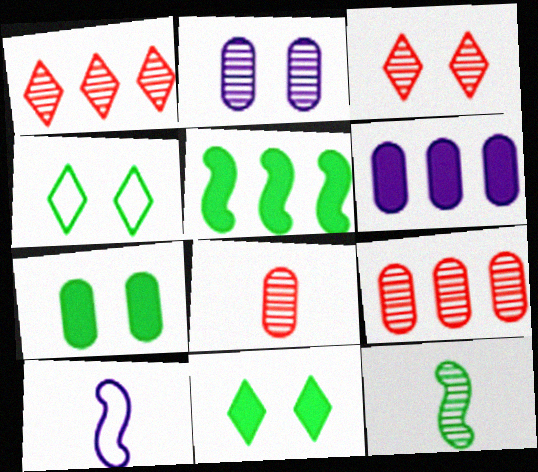[[1, 2, 12], 
[1, 7, 10], 
[9, 10, 11]]